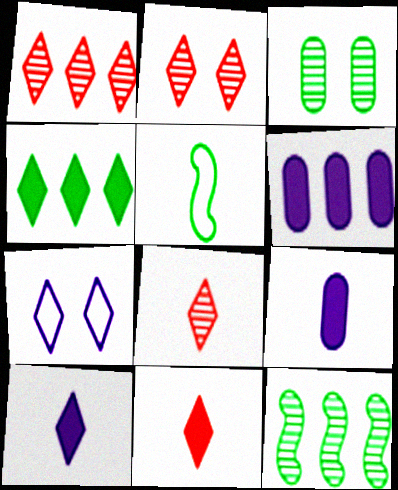[[1, 2, 8], 
[2, 5, 6], 
[3, 4, 5], 
[4, 7, 8], 
[5, 8, 9]]